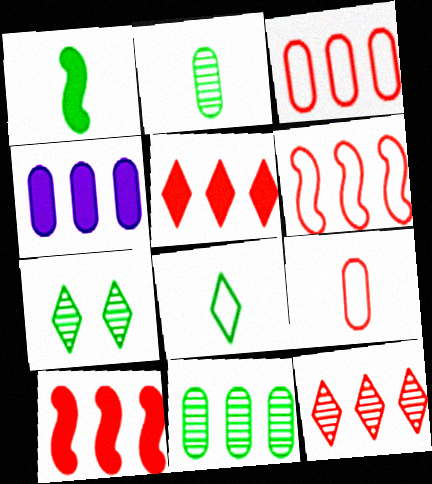[[1, 2, 8], 
[3, 4, 11], 
[3, 10, 12]]